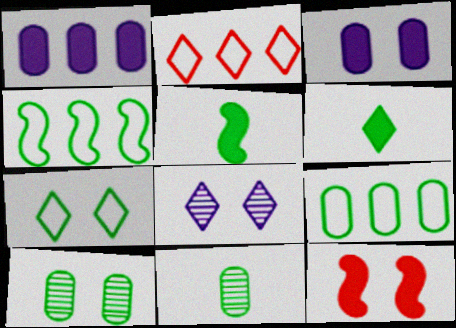[[1, 6, 12], 
[2, 6, 8], 
[4, 6, 10]]